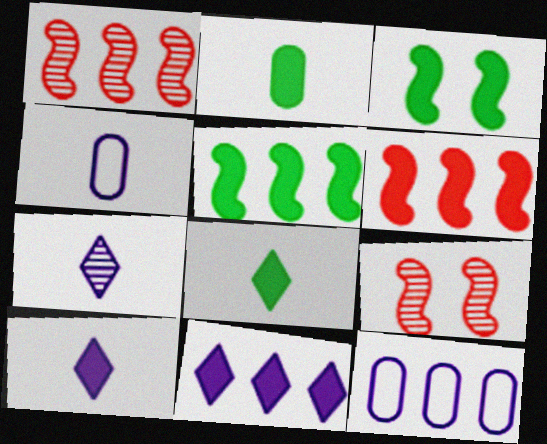[[8, 9, 12]]